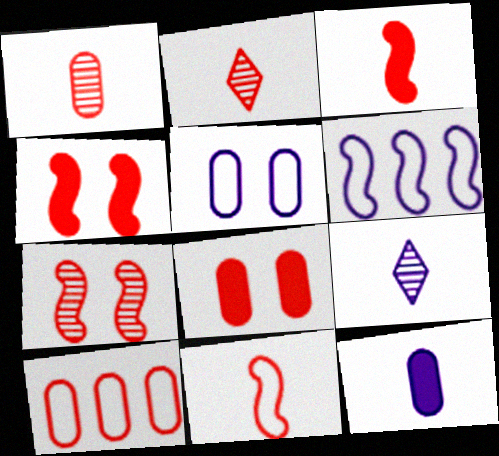[[1, 8, 10], 
[2, 4, 10]]